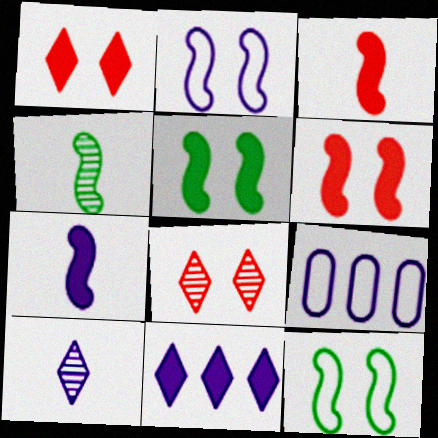[[1, 4, 9]]